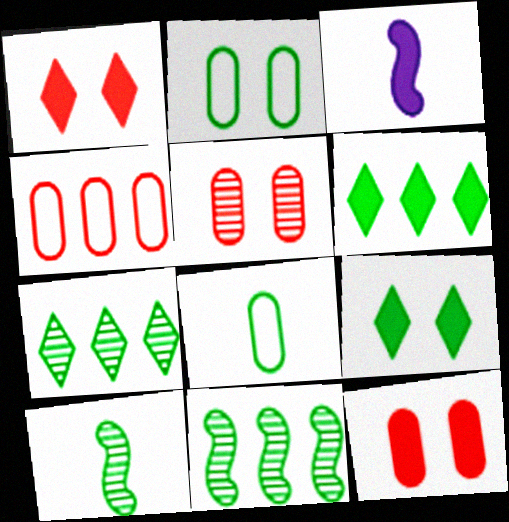[[2, 6, 10], 
[3, 6, 12], 
[8, 9, 11]]